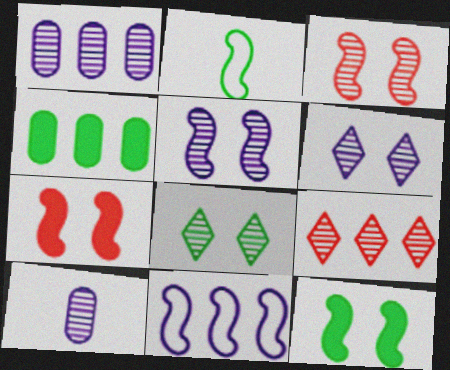[[2, 4, 8], 
[4, 9, 11]]